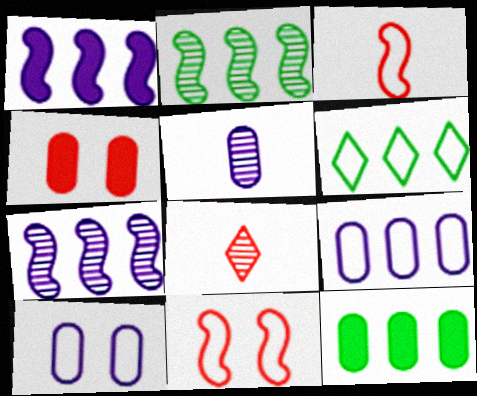[[2, 6, 12], 
[3, 6, 10]]